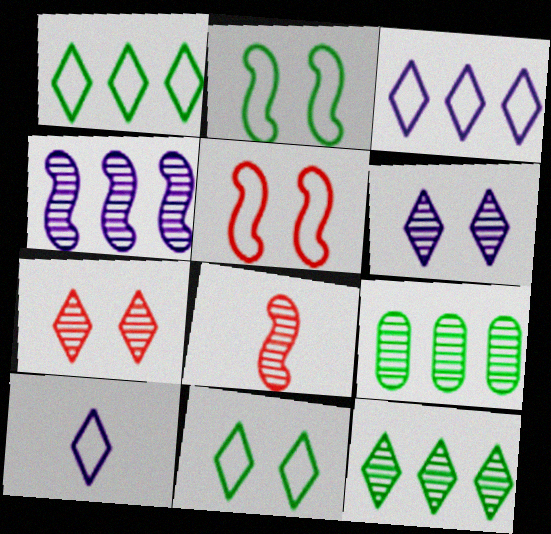[[6, 8, 9]]